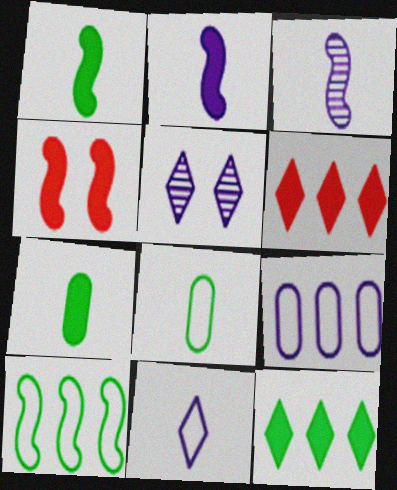[[2, 5, 9], 
[3, 4, 10]]